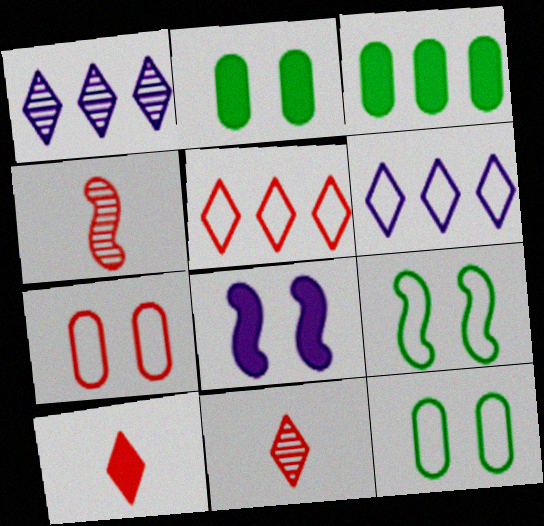[[2, 4, 6], 
[3, 8, 10]]